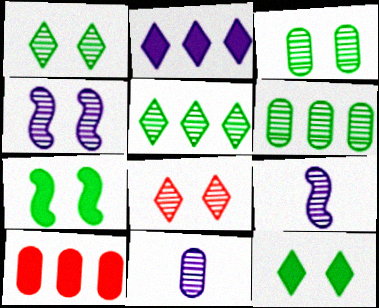[[3, 4, 8], 
[6, 8, 9]]